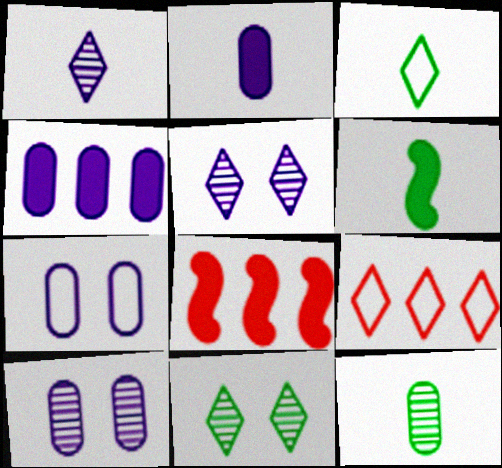[[3, 6, 12], 
[3, 8, 10], 
[6, 9, 10]]